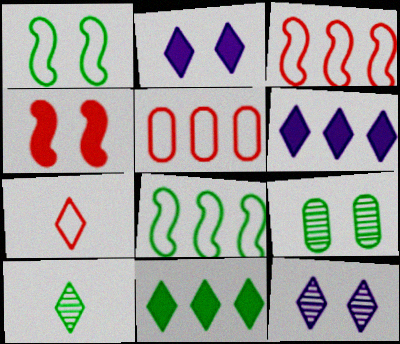[[7, 11, 12]]